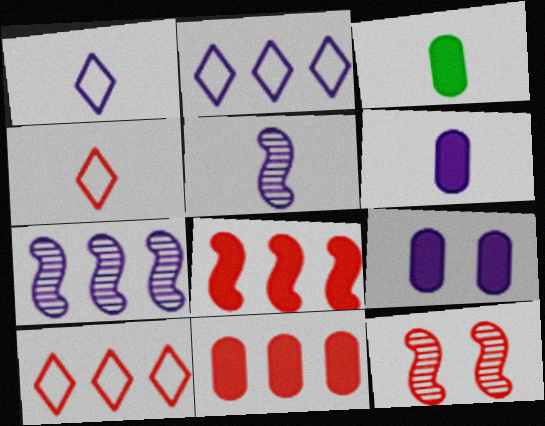[[1, 5, 6], 
[1, 7, 9], 
[2, 3, 12], 
[2, 5, 9], 
[3, 4, 5], 
[3, 9, 11], 
[4, 11, 12]]